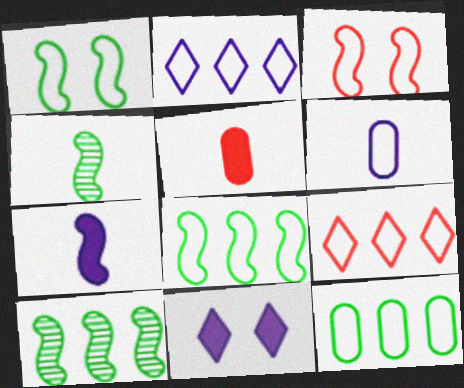[[1, 6, 9], 
[3, 7, 10]]